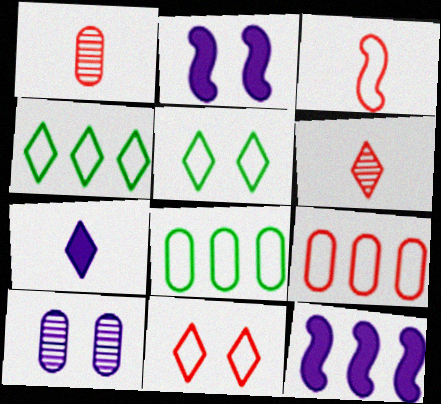[[1, 2, 4], 
[1, 5, 12], 
[2, 6, 8], 
[3, 9, 11]]